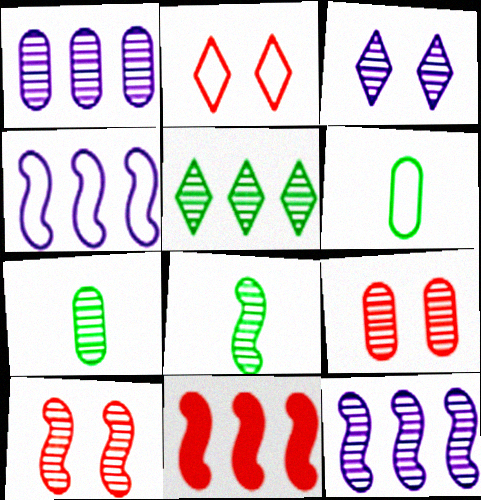[[1, 7, 9], 
[2, 4, 6], 
[3, 6, 11], 
[8, 10, 12]]